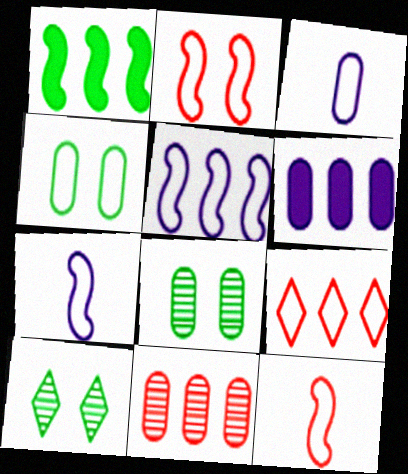[[4, 7, 9], 
[6, 10, 12]]